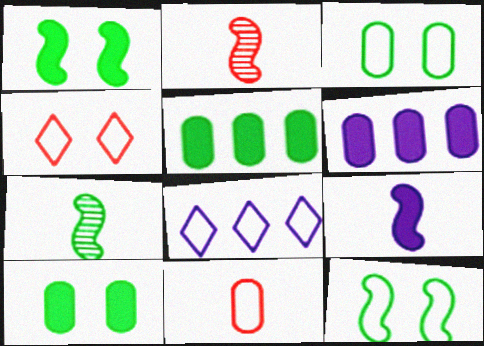[[2, 8, 10], 
[4, 6, 7], 
[8, 11, 12]]